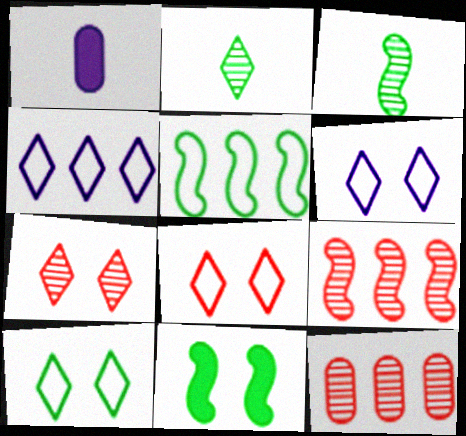[[1, 5, 7], 
[1, 9, 10], 
[3, 5, 11], 
[6, 8, 10]]